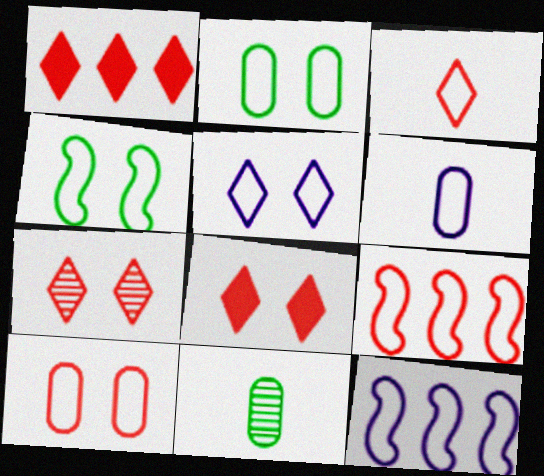[[1, 3, 7], 
[2, 3, 12], 
[3, 9, 10], 
[4, 5, 10], 
[5, 6, 12], 
[8, 11, 12]]